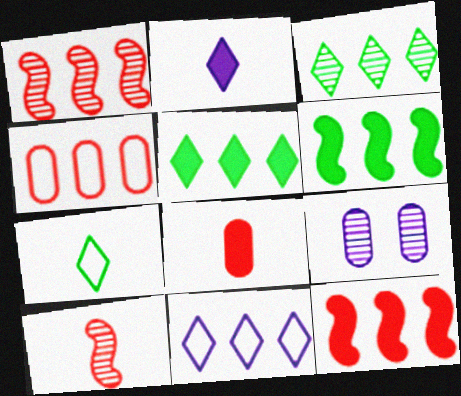[[3, 9, 10], 
[7, 9, 12]]